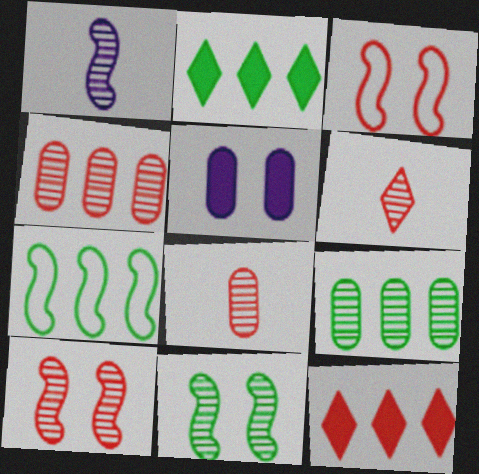[[2, 7, 9], 
[3, 8, 12], 
[4, 6, 10], 
[5, 6, 7]]